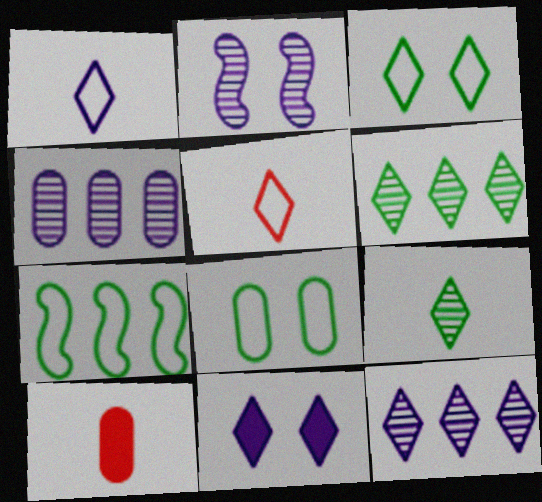[[1, 11, 12], 
[4, 8, 10], 
[5, 6, 11]]